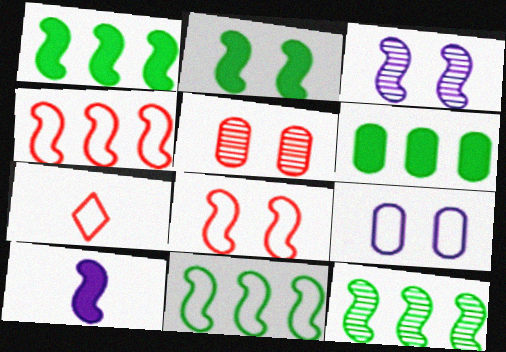[[1, 11, 12], 
[2, 3, 8], 
[3, 6, 7], 
[7, 9, 11], 
[8, 10, 12]]